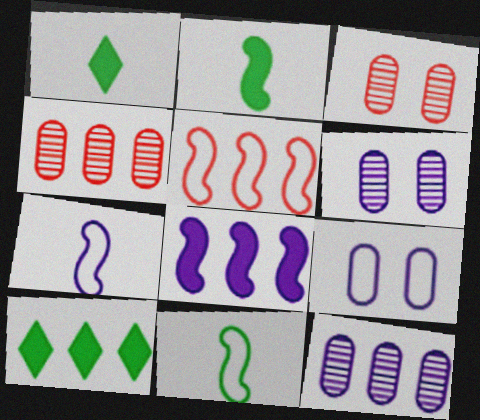[[1, 5, 6], 
[3, 7, 10], 
[5, 10, 12]]